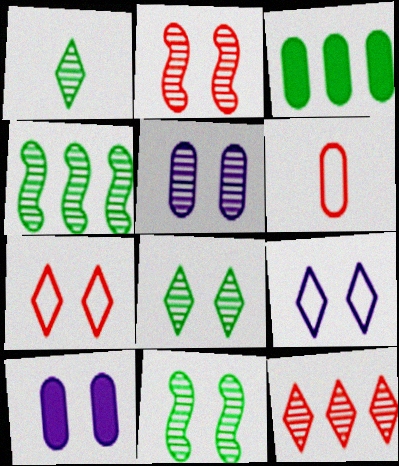[[2, 5, 8], 
[3, 5, 6], 
[7, 10, 11]]